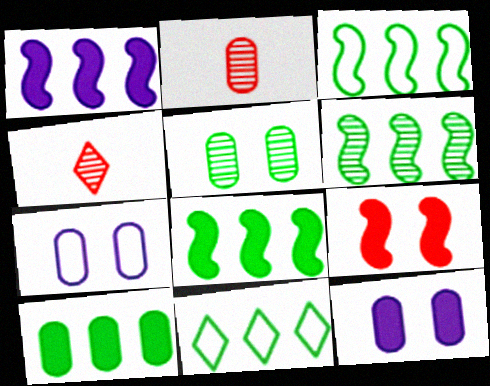[[2, 7, 10], 
[3, 4, 12], 
[3, 6, 8], 
[4, 7, 8], 
[6, 10, 11]]